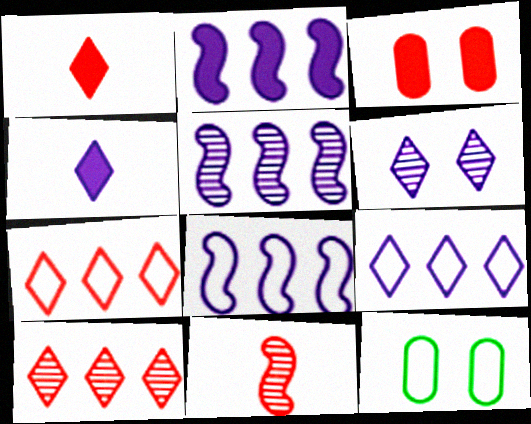[[1, 5, 12], 
[2, 5, 8], 
[3, 7, 11], 
[4, 6, 9]]